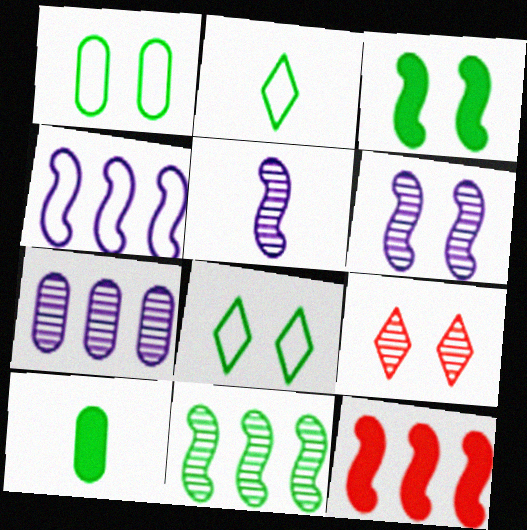[[4, 9, 10], 
[4, 11, 12], 
[8, 10, 11]]